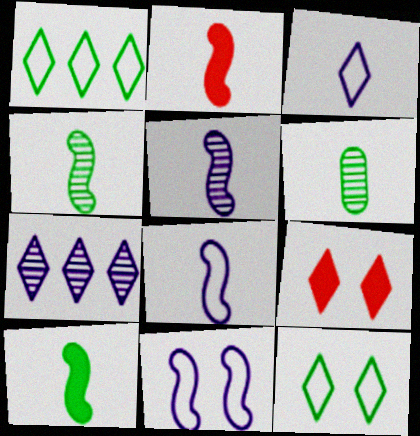[[2, 3, 6], 
[2, 4, 8]]